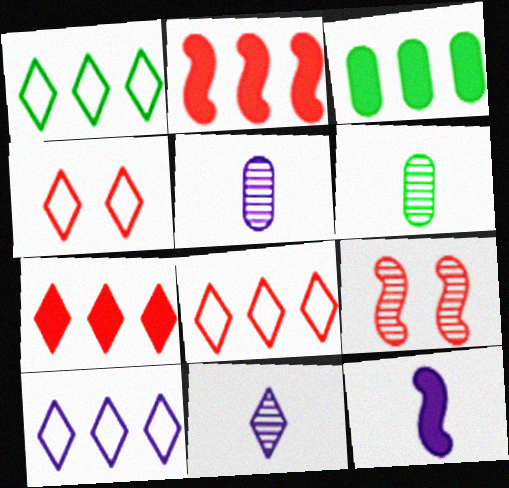[[1, 8, 10]]